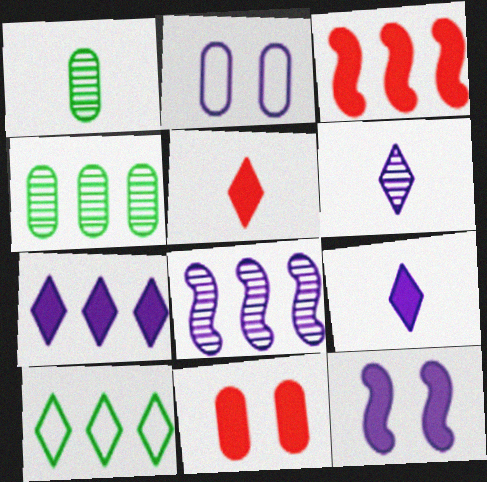[[2, 8, 9], 
[3, 5, 11]]